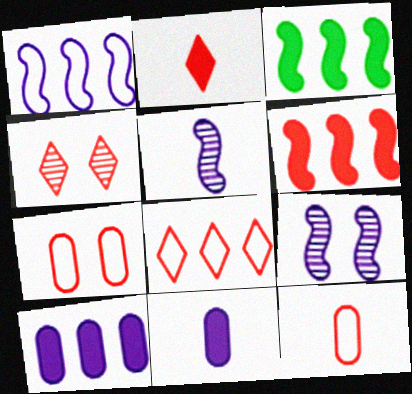[[2, 4, 8], 
[4, 6, 12]]